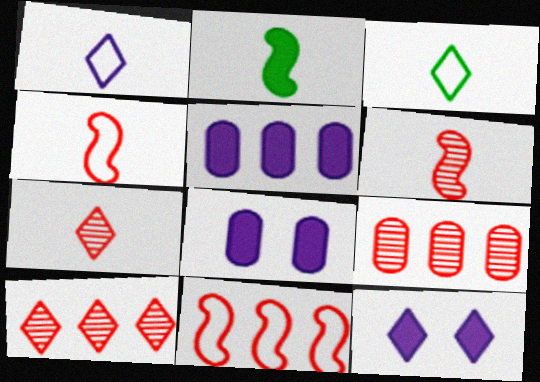[[3, 10, 12]]